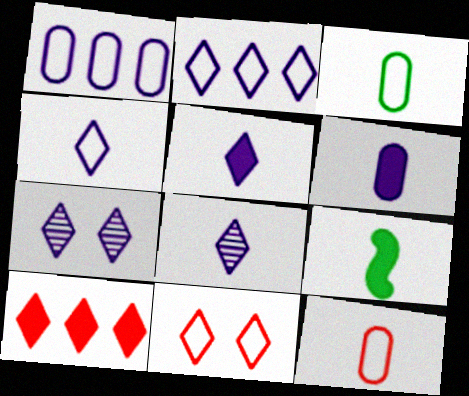[[2, 5, 7], 
[4, 5, 8], 
[8, 9, 12]]